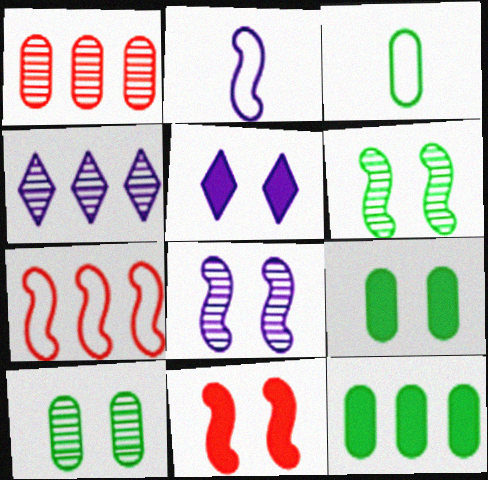[[3, 4, 11], 
[3, 10, 12], 
[4, 7, 12], 
[5, 9, 11]]